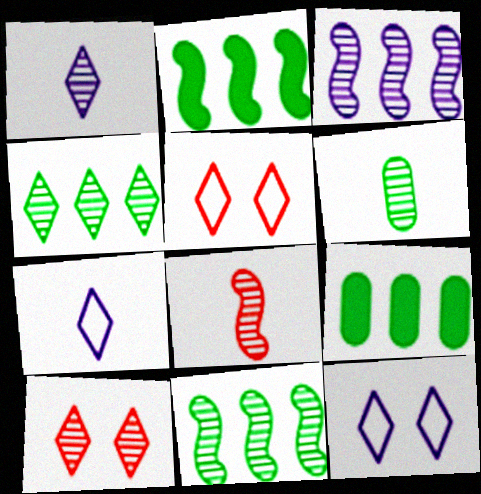[[1, 4, 10], 
[1, 6, 8], 
[3, 6, 10], 
[8, 9, 12]]